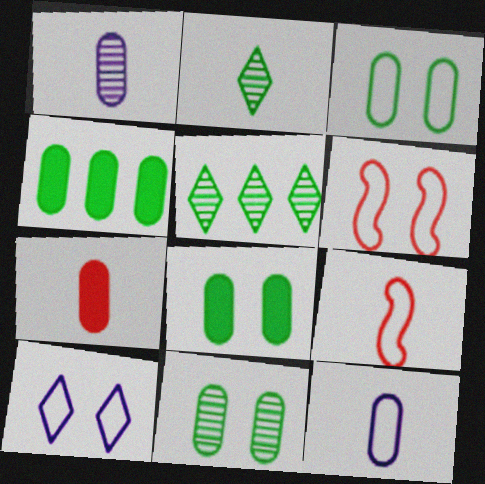[[3, 6, 10], 
[3, 8, 11]]